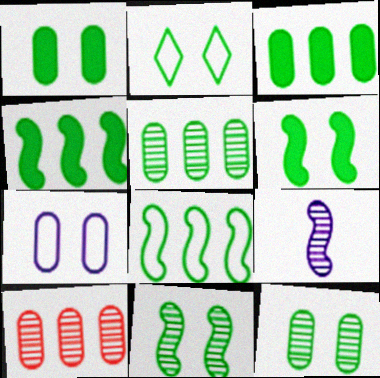[[1, 2, 11], 
[2, 6, 12]]